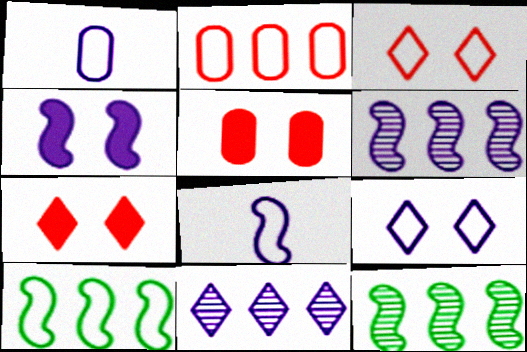[[1, 3, 10], 
[1, 4, 11], 
[1, 7, 12], 
[4, 6, 8]]